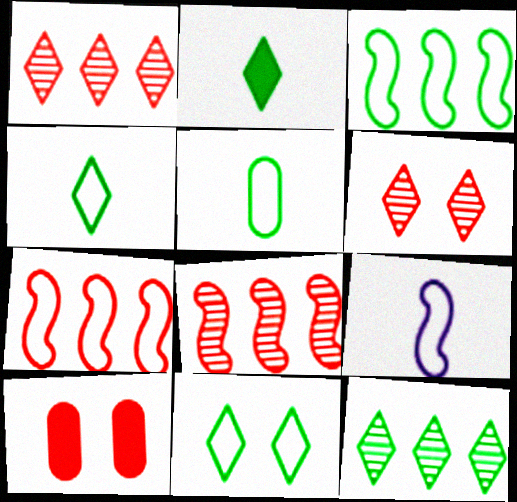[[2, 11, 12], 
[3, 5, 11], 
[9, 10, 12]]